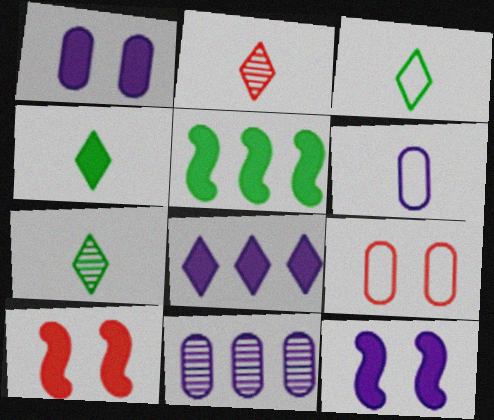[[1, 6, 11], 
[3, 4, 7], 
[3, 10, 11]]